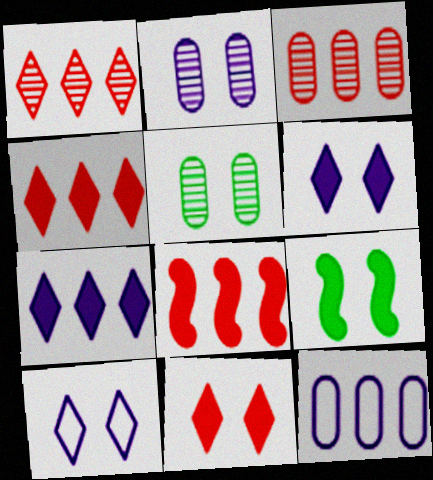[]